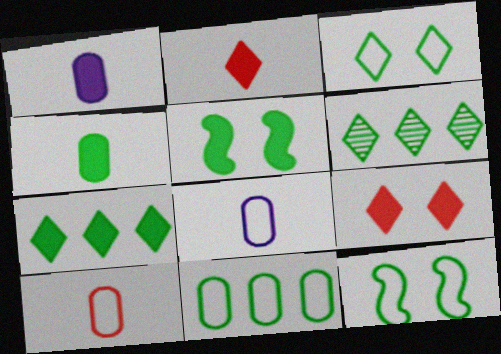[[4, 5, 7], 
[4, 6, 12]]